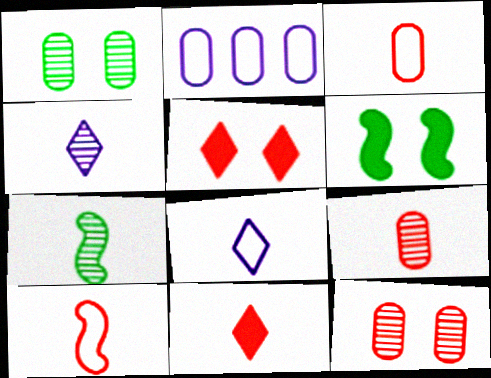[[2, 5, 7], 
[4, 7, 9], 
[9, 10, 11]]